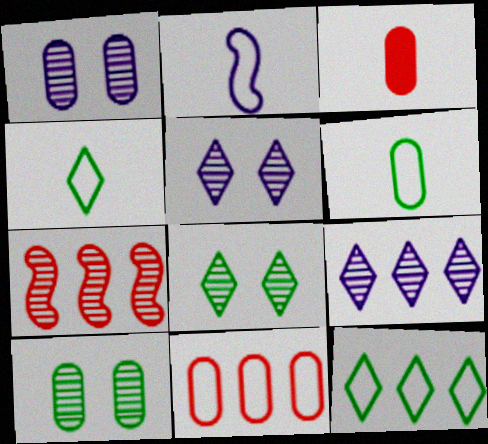[]